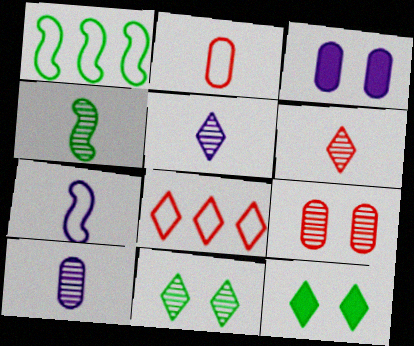[[1, 3, 6], 
[3, 4, 8], 
[4, 6, 10], 
[5, 8, 12]]